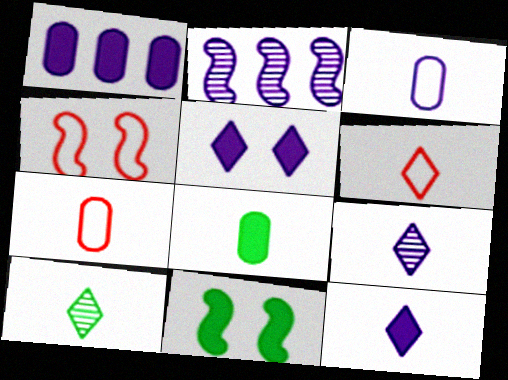[[1, 4, 10], 
[2, 3, 5], 
[6, 10, 12]]